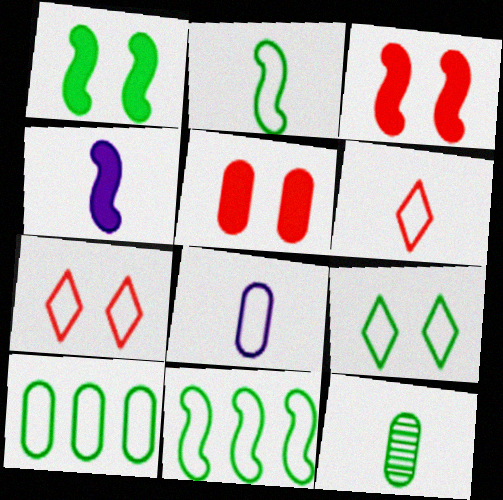[[2, 6, 8], 
[2, 9, 10], 
[4, 6, 12], 
[7, 8, 11]]